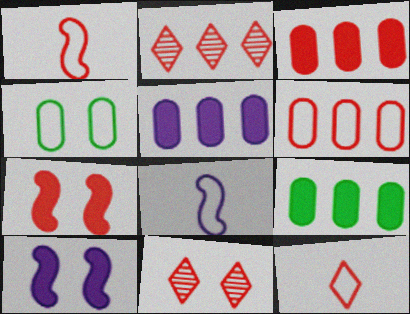[[1, 3, 11], 
[3, 5, 9], 
[4, 10, 11], 
[8, 9, 11]]